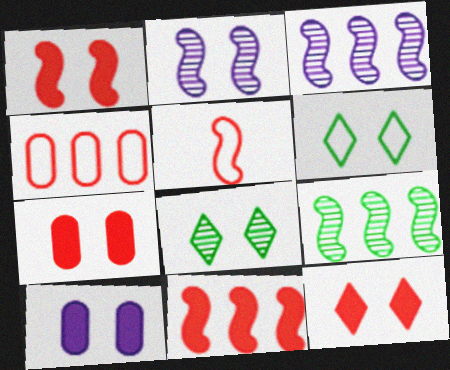[[1, 7, 12], 
[2, 6, 7]]